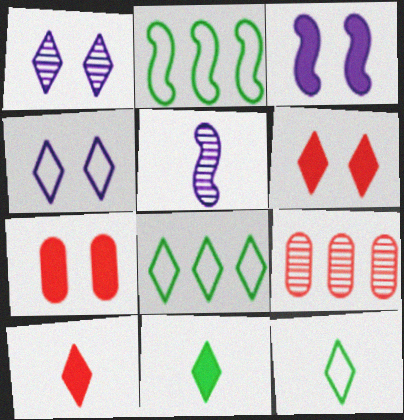[[1, 8, 10], 
[3, 9, 12], 
[5, 7, 8]]